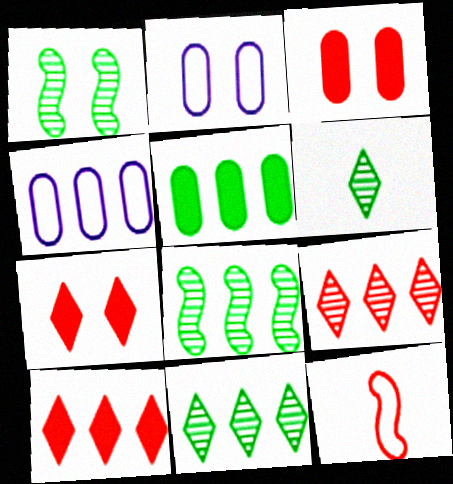[[1, 2, 7], 
[3, 9, 12], 
[4, 8, 10]]